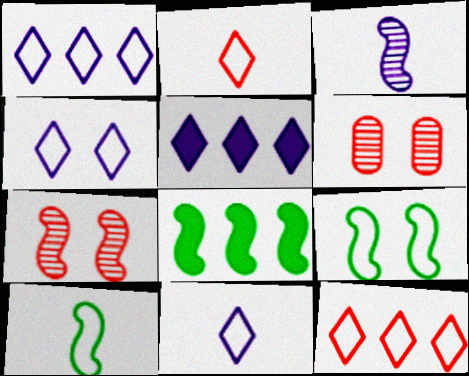[[1, 4, 11], 
[5, 6, 10], 
[6, 8, 11]]